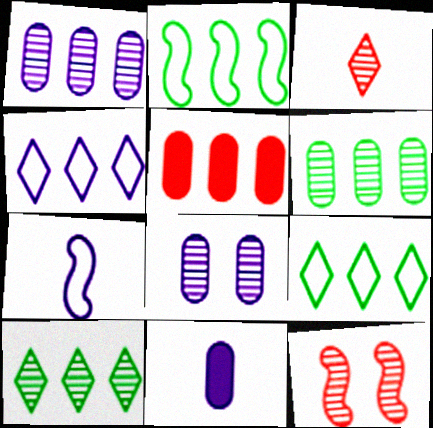[[9, 11, 12]]